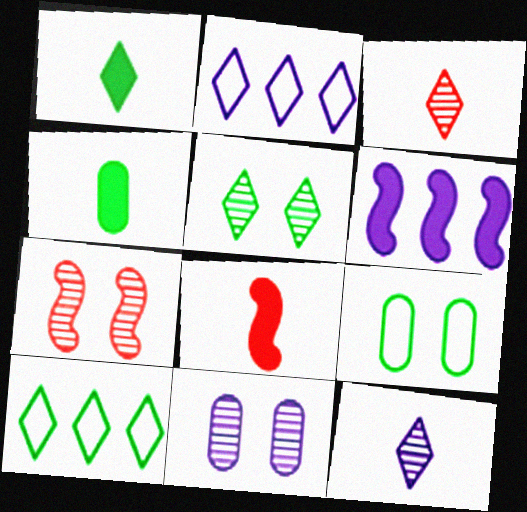[[1, 5, 10], 
[2, 4, 7], 
[3, 6, 9], 
[5, 7, 11], 
[8, 10, 11]]